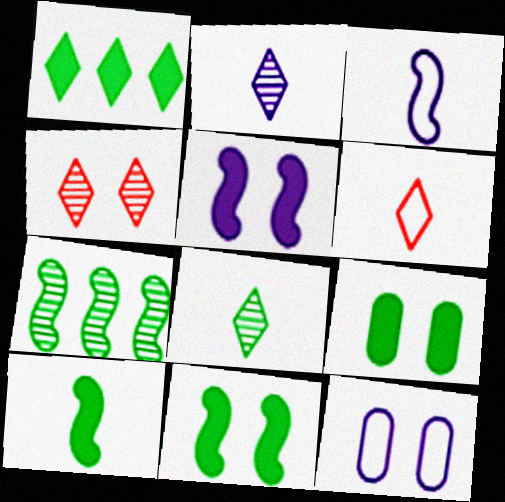[[1, 9, 10], 
[4, 11, 12]]